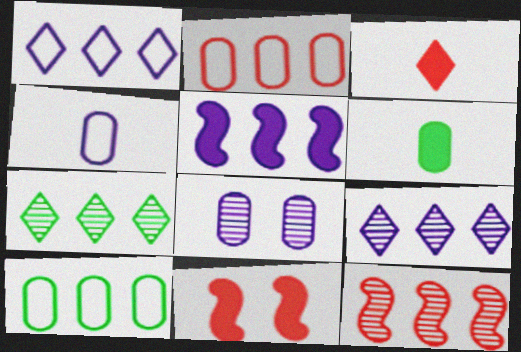[[2, 5, 7], 
[2, 6, 8], 
[4, 7, 11]]